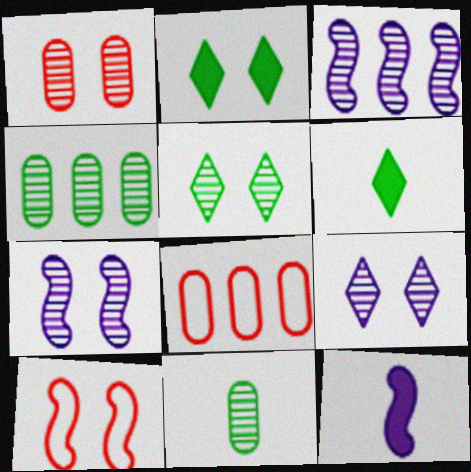[[1, 5, 7], 
[5, 8, 12], 
[6, 7, 8]]